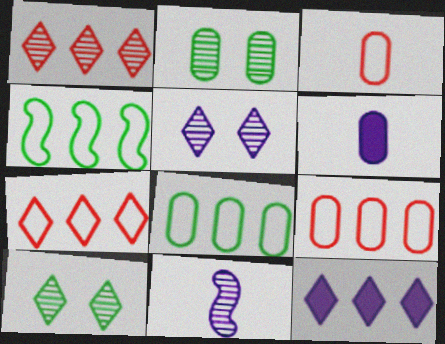[[1, 2, 11], 
[2, 6, 9]]